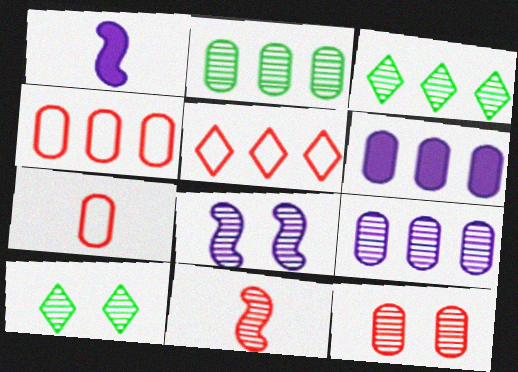[[1, 4, 10], 
[2, 4, 6], 
[8, 10, 12], 
[9, 10, 11]]